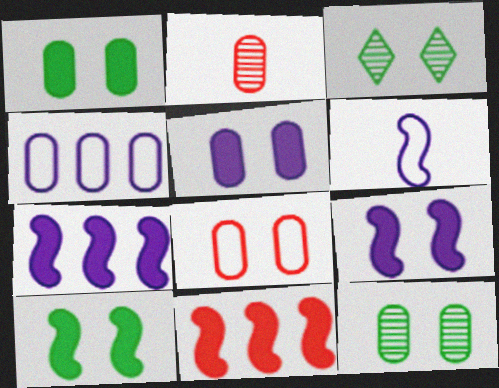[[1, 2, 4], 
[3, 8, 9], 
[5, 8, 12]]